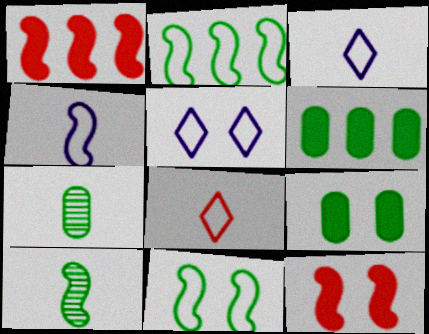[[1, 5, 7]]